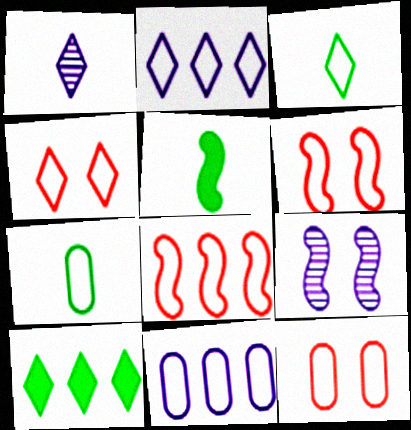[[1, 4, 10], 
[2, 3, 4], 
[2, 6, 7], 
[3, 6, 11], 
[4, 6, 12], 
[5, 8, 9], 
[7, 11, 12]]